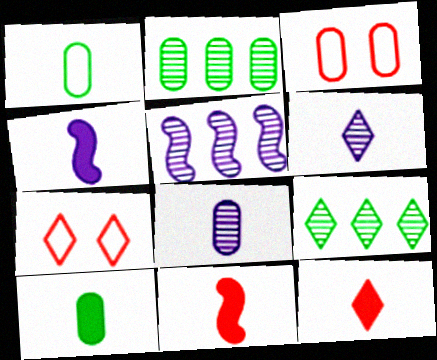[[1, 6, 11], 
[2, 4, 7], 
[3, 4, 9], 
[4, 10, 12], 
[5, 7, 10]]